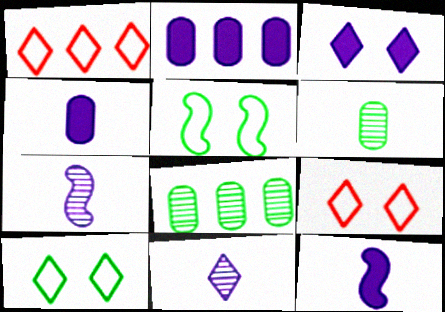[[2, 3, 12], 
[8, 9, 12]]